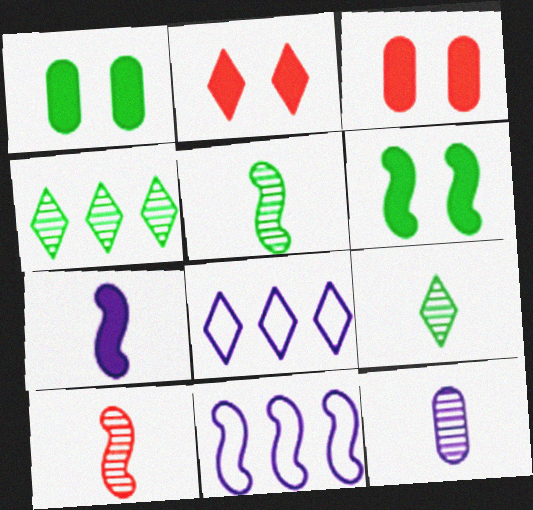[[1, 8, 10], 
[2, 8, 9], 
[3, 5, 8], 
[3, 9, 11], 
[6, 10, 11], 
[9, 10, 12]]